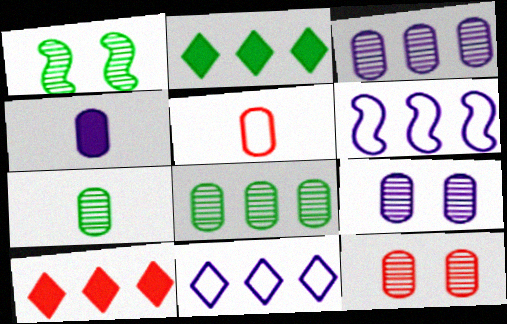[[3, 7, 12], 
[4, 5, 7], 
[6, 8, 10]]